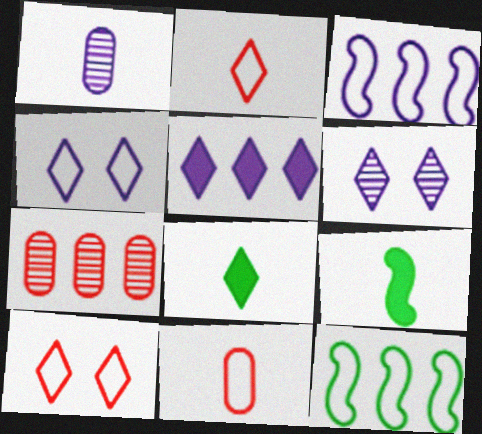[[1, 2, 9], 
[4, 7, 9], 
[4, 11, 12], 
[5, 7, 12]]